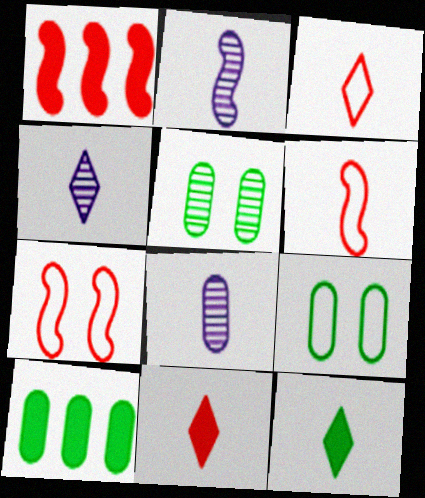[[1, 4, 9], 
[2, 4, 8], 
[3, 4, 12], 
[4, 7, 10], 
[6, 8, 12]]